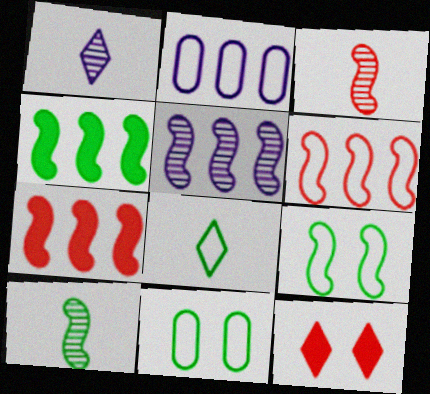[[1, 7, 11], 
[2, 10, 12], 
[4, 5, 6], 
[4, 9, 10]]